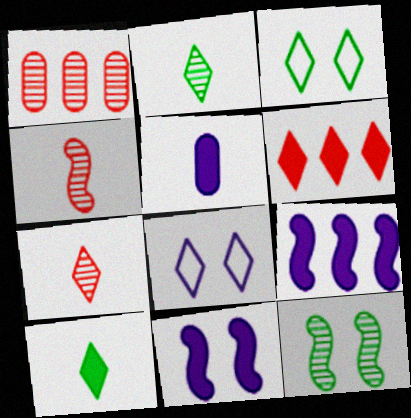[[2, 6, 8]]